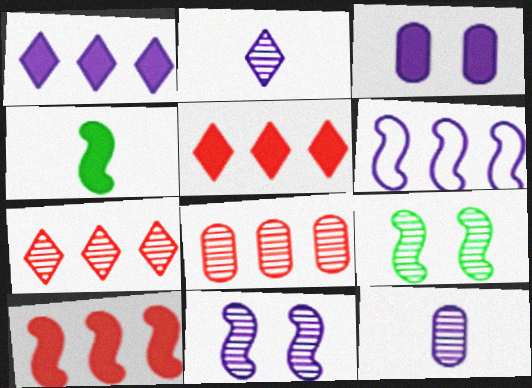[[2, 3, 6], 
[2, 8, 9], 
[3, 4, 5], 
[7, 9, 12]]